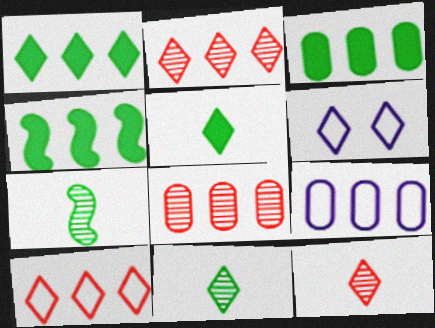[[1, 3, 4], 
[1, 6, 12], 
[2, 4, 9], 
[2, 5, 6], 
[3, 8, 9]]